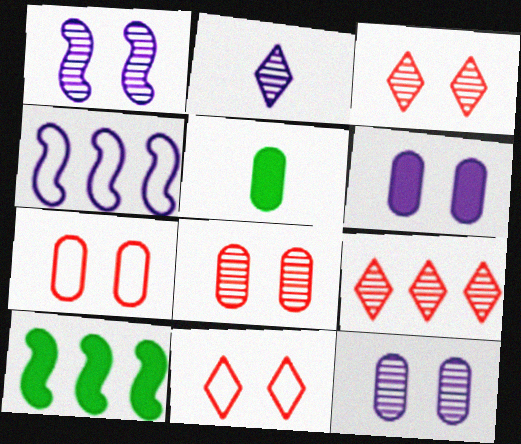[[2, 4, 6], 
[2, 7, 10], 
[3, 4, 5]]